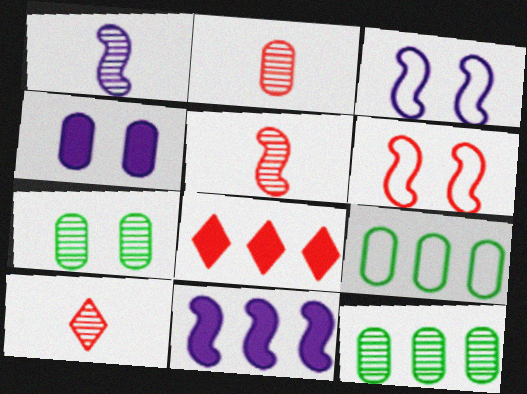[[1, 3, 11], 
[2, 4, 9], 
[2, 5, 10], 
[2, 6, 8]]